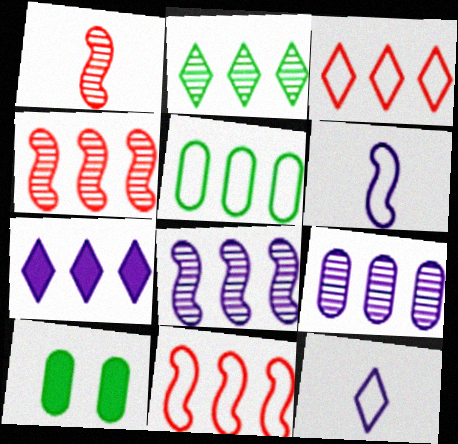[[2, 3, 7], 
[2, 4, 9], 
[4, 5, 7], 
[4, 10, 12]]